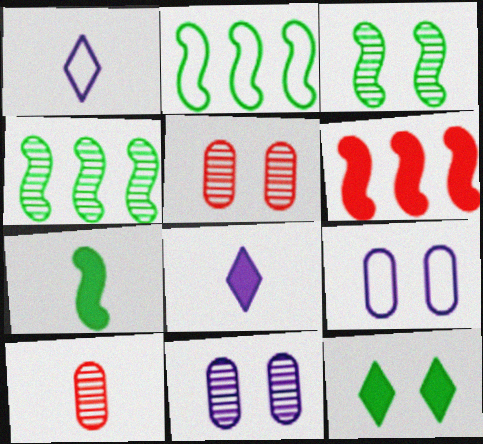[[1, 7, 10], 
[2, 3, 7], 
[2, 5, 8]]